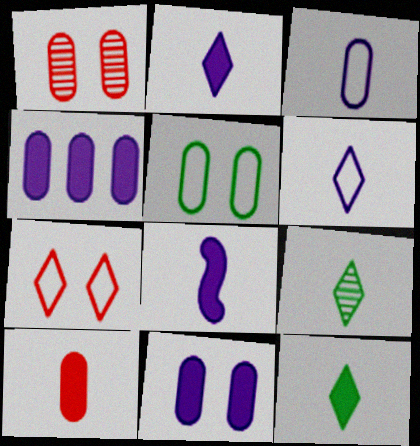[[1, 5, 11], 
[8, 10, 12]]